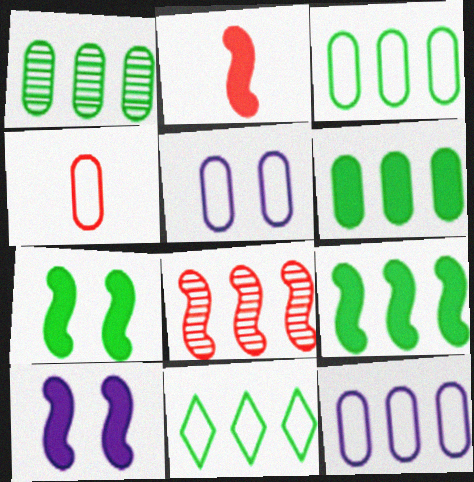[[1, 3, 6], 
[1, 9, 11], 
[2, 9, 10], 
[3, 4, 5]]